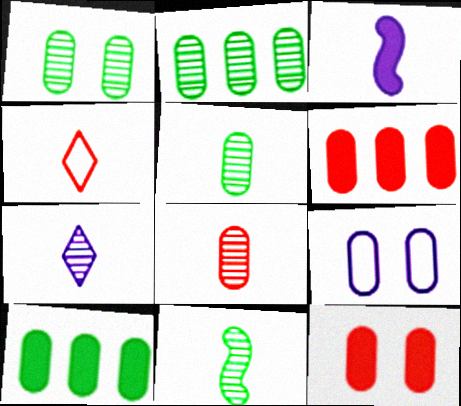[[1, 2, 5], 
[1, 9, 12], 
[3, 4, 5], 
[5, 6, 9], 
[7, 8, 11], 
[8, 9, 10]]